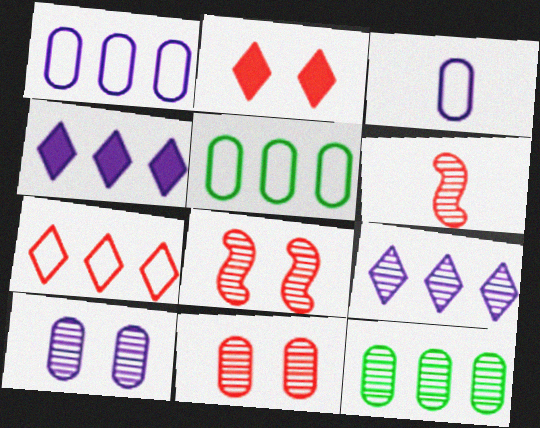[]